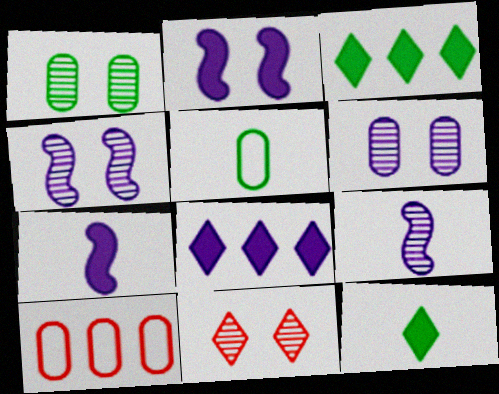[[1, 4, 11], 
[4, 10, 12]]